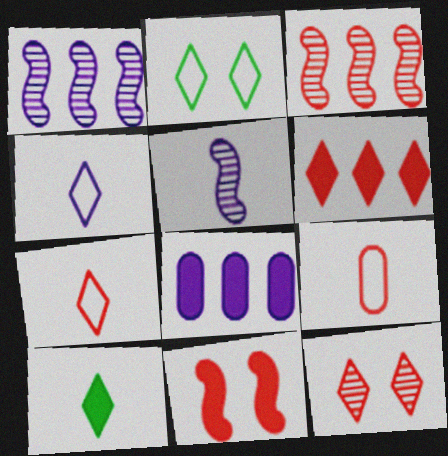[[5, 9, 10], 
[6, 7, 12], 
[8, 10, 11]]